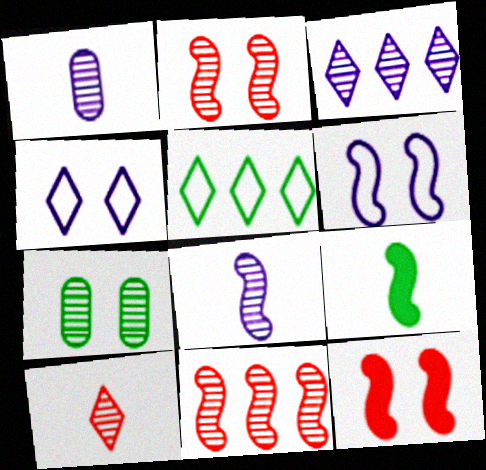[[1, 5, 12], 
[4, 7, 12], 
[5, 7, 9], 
[6, 9, 11]]